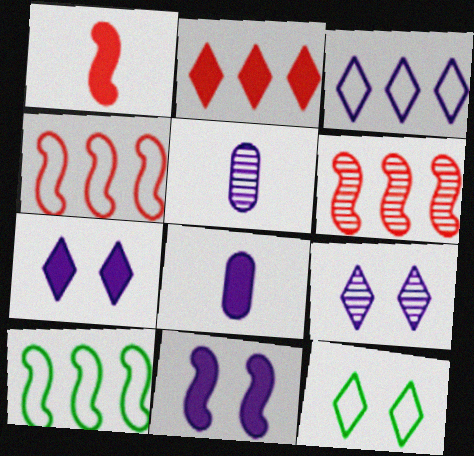[[3, 5, 11], 
[6, 8, 12]]